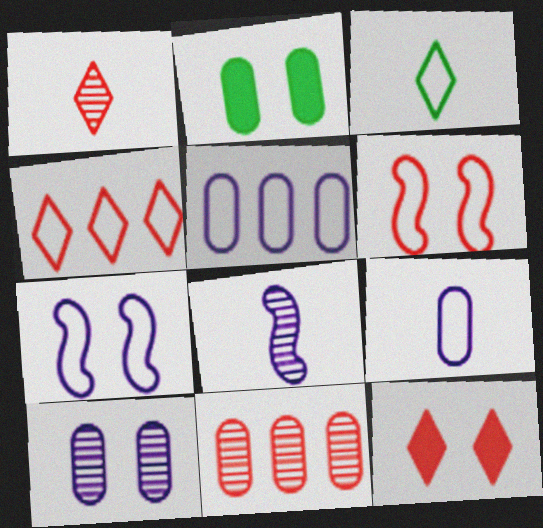[[1, 4, 12], 
[2, 4, 8], 
[2, 9, 11], 
[3, 5, 6]]